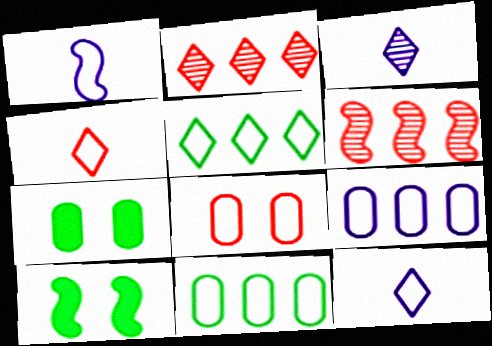[[1, 2, 7], 
[1, 5, 8], 
[1, 6, 10], 
[6, 7, 12]]